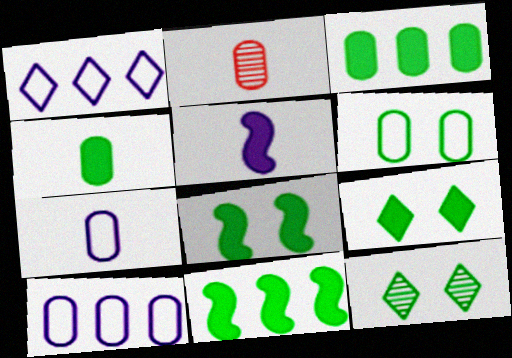[[1, 2, 8], 
[2, 4, 7], 
[4, 9, 11], 
[6, 8, 12]]